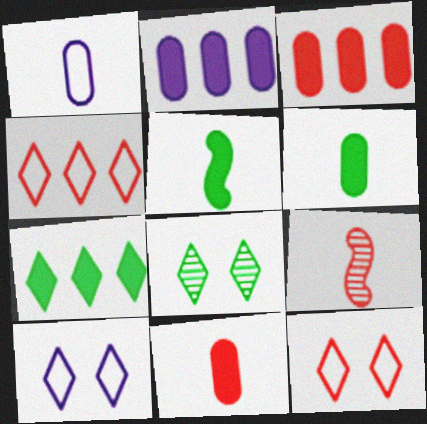[[3, 9, 12]]